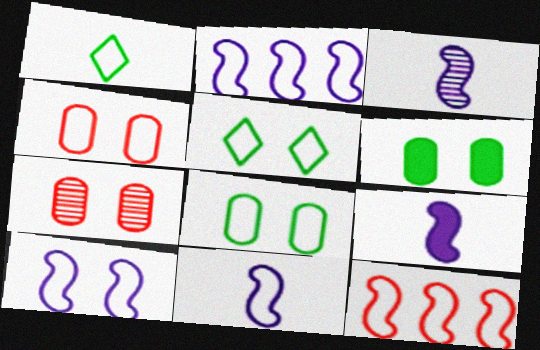[[1, 2, 4], 
[2, 10, 11], 
[3, 9, 11], 
[4, 5, 10]]